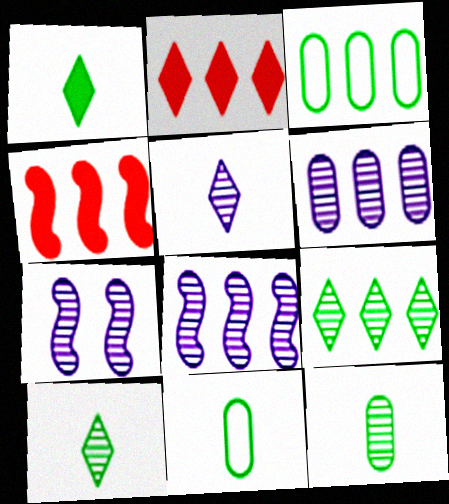[[2, 3, 8], 
[2, 7, 11], 
[5, 6, 7]]